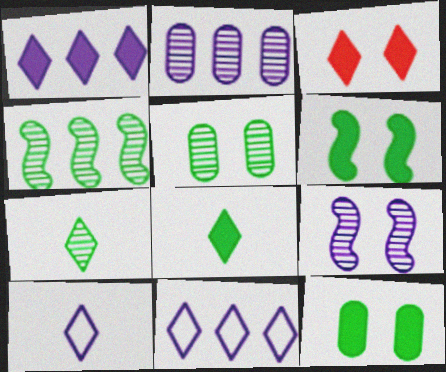[[1, 3, 8], 
[3, 7, 11], 
[4, 5, 7]]